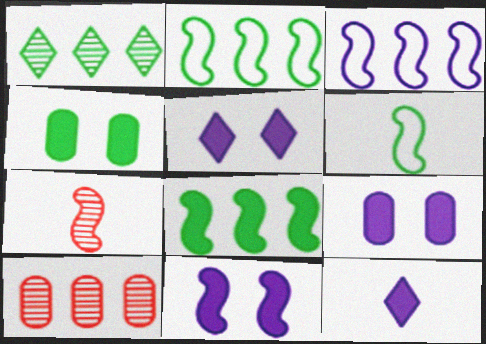[[1, 4, 6], 
[2, 7, 11], 
[5, 6, 10], 
[5, 9, 11]]